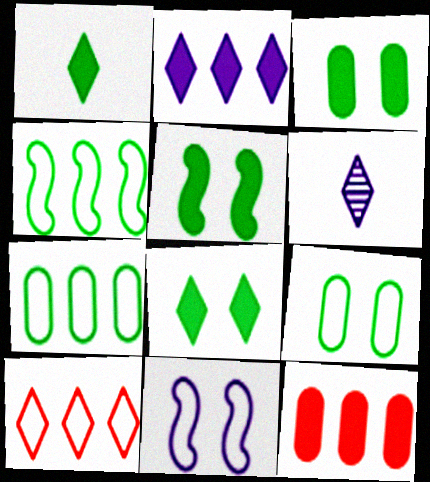[[3, 5, 8], 
[6, 8, 10]]